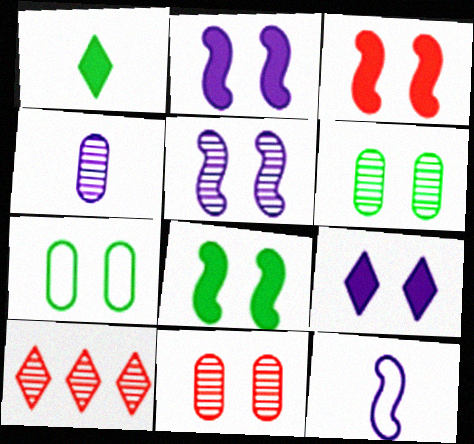[[2, 3, 8]]